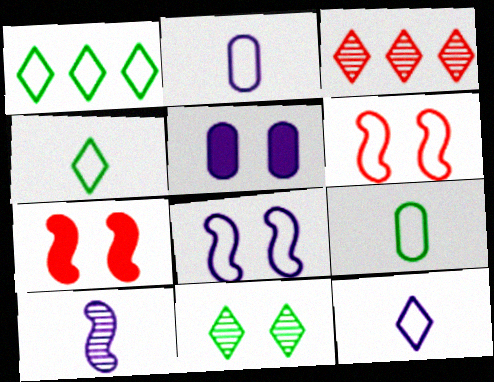[[1, 2, 6], 
[5, 6, 11]]